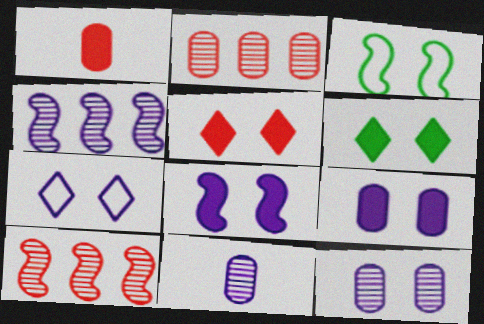[[3, 5, 12], 
[7, 8, 12]]